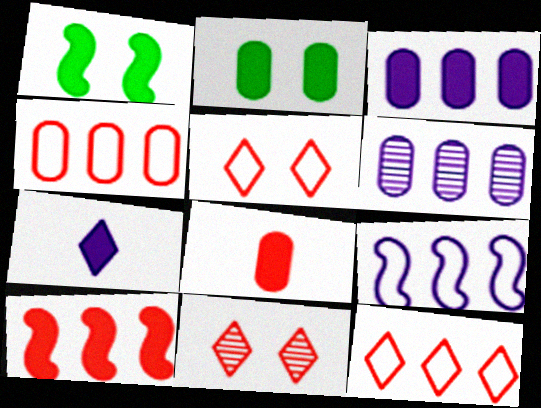[[2, 3, 8], 
[2, 7, 10]]